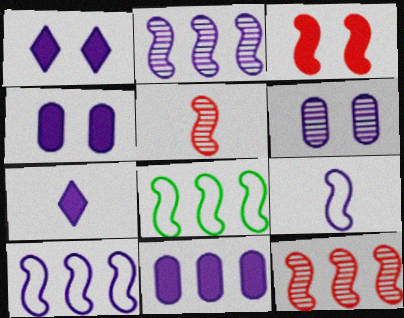[[6, 7, 10]]